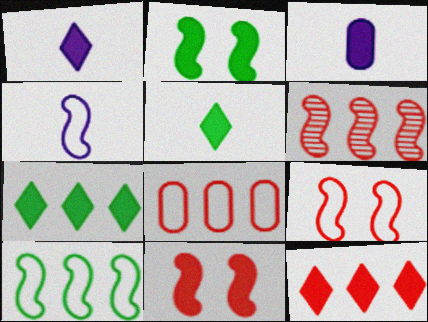[[2, 3, 12], 
[2, 4, 6], 
[3, 7, 11], 
[4, 9, 10], 
[6, 8, 12]]